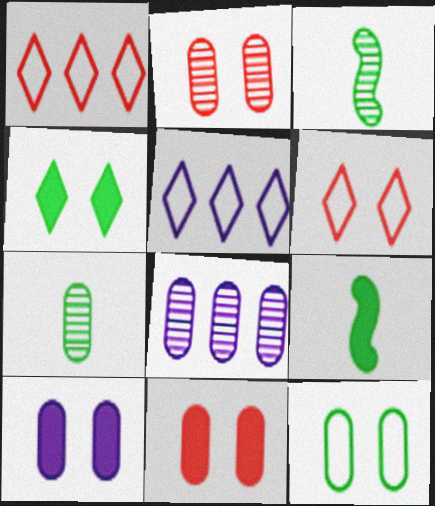[[1, 3, 10], 
[2, 5, 9], 
[2, 7, 8], 
[2, 10, 12], 
[3, 5, 11], 
[6, 8, 9]]